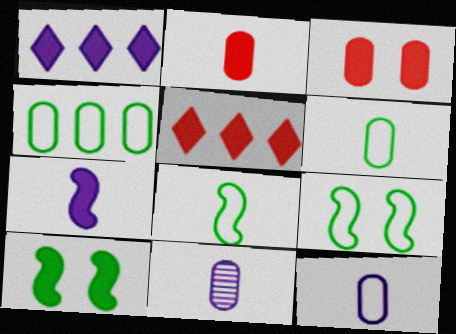[[1, 2, 10], 
[2, 6, 11], 
[3, 4, 11], 
[5, 9, 11]]